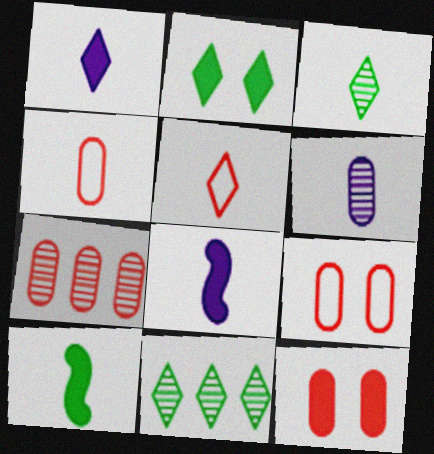[[1, 3, 5], 
[3, 4, 8], 
[4, 7, 12], 
[5, 6, 10], 
[8, 9, 11]]